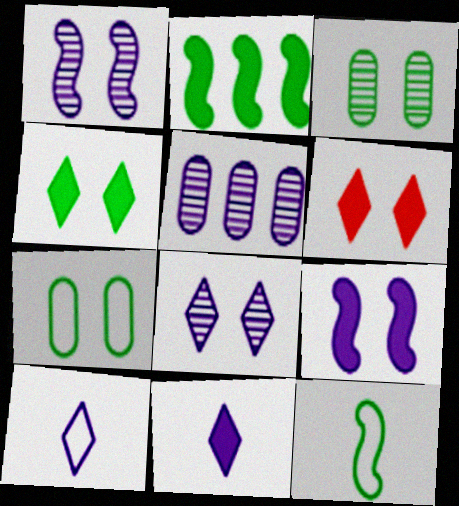[[1, 6, 7], 
[5, 6, 12], 
[5, 9, 10]]